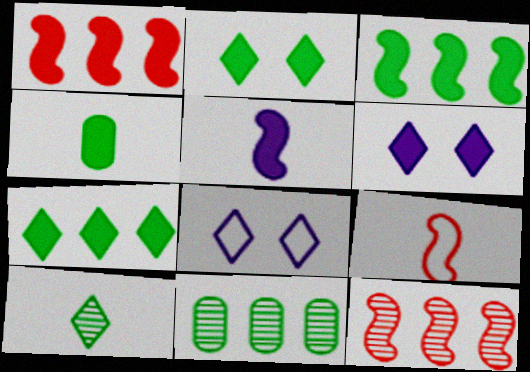[[1, 4, 6], 
[2, 3, 4], 
[4, 8, 12], 
[6, 9, 11]]